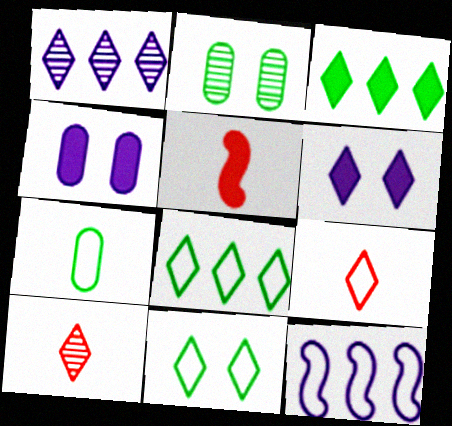[[3, 4, 5], 
[6, 8, 10]]